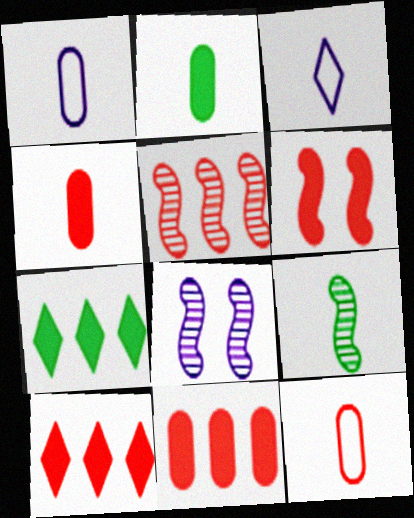[[3, 4, 9], 
[4, 6, 10], 
[5, 8, 9], 
[7, 8, 12]]